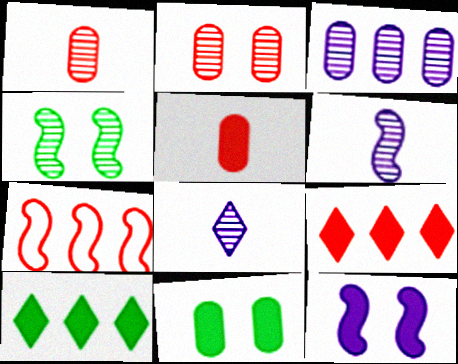[[3, 7, 10], 
[5, 10, 12], 
[7, 8, 11]]